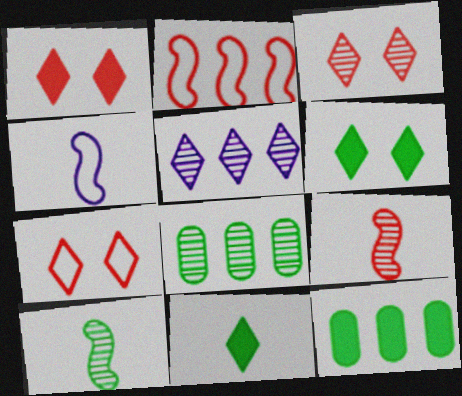[[1, 3, 7], 
[1, 4, 8], 
[2, 5, 12], 
[3, 4, 12], 
[5, 7, 11]]